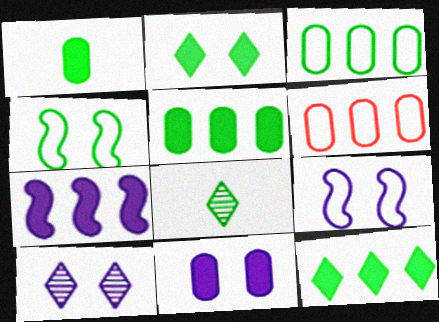[[4, 5, 8], 
[9, 10, 11]]